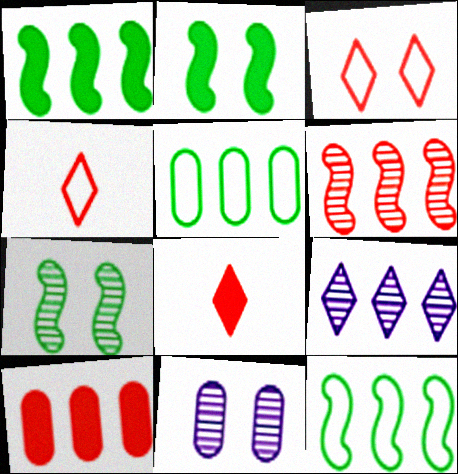[[1, 4, 11], 
[2, 3, 11], 
[8, 11, 12], 
[9, 10, 12]]